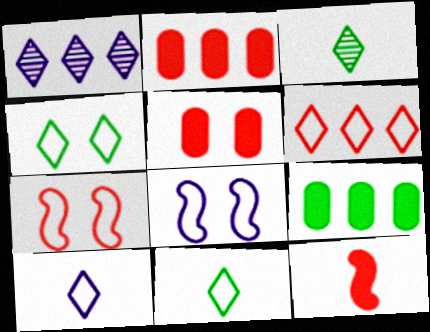[[2, 3, 8], 
[4, 6, 10]]